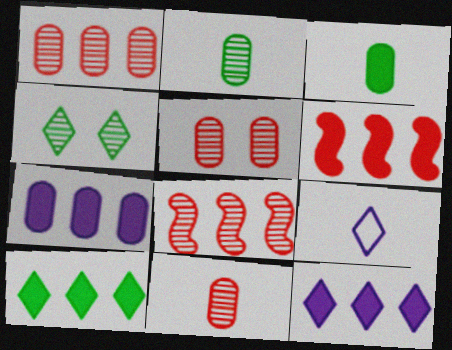[[1, 5, 11], 
[6, 7, 10]]